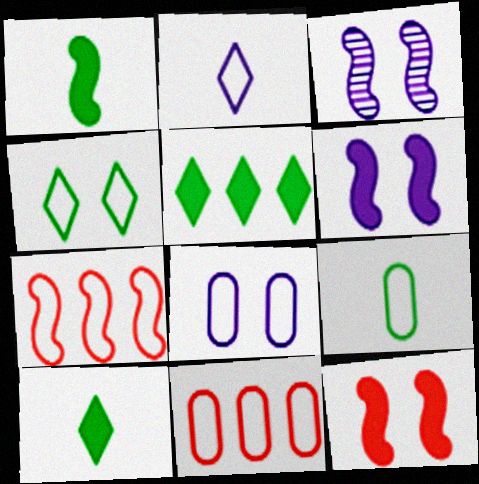[[1, 3, 7], 
[3, 10, 11], 
[8, 9, 11]]